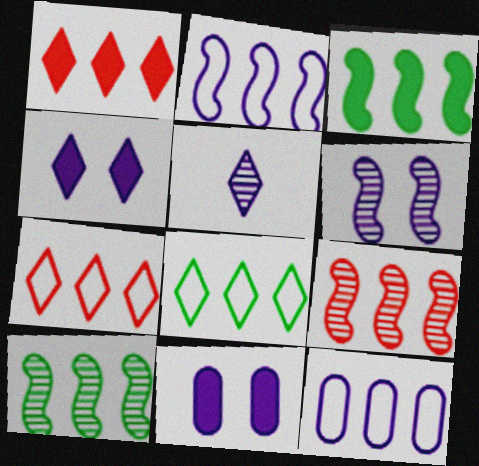[[1, 10, 12], 
[2, 3, 9], 
[2, 5, 11]]